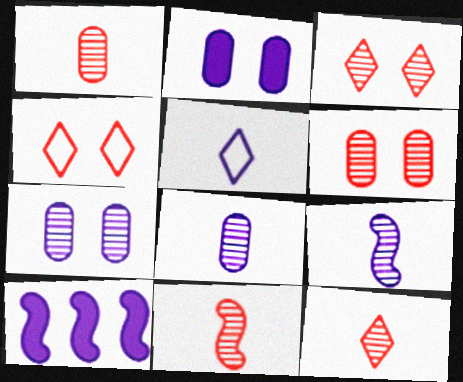[[1, 11, 12], 
[5, 7, 10]]